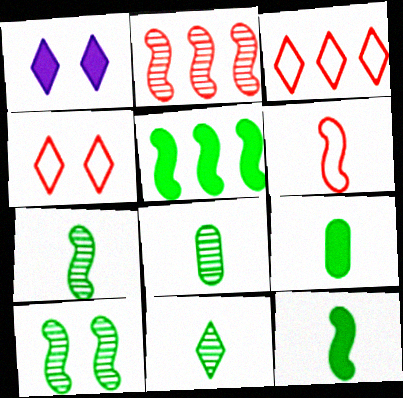[[1, 3, 11], 
[7, 8, 11]]